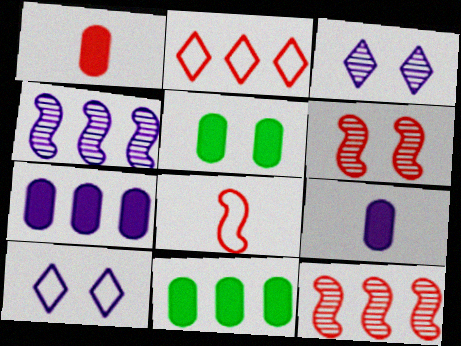[[1, 2, 6], 
[1, 5, 7], 
[2, 4, 11], 
[3, 8, 11], 
[4, 9, 10], 
[5, 6, 10]]